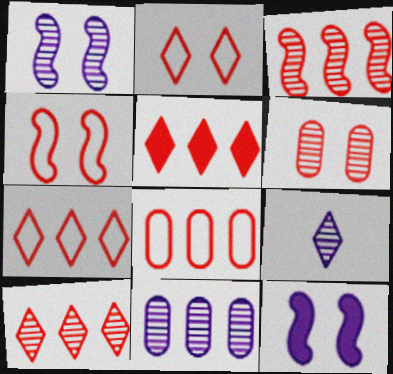[[1, 9, 11], 
[3, 5, 8], 
[5, 7, 10]]